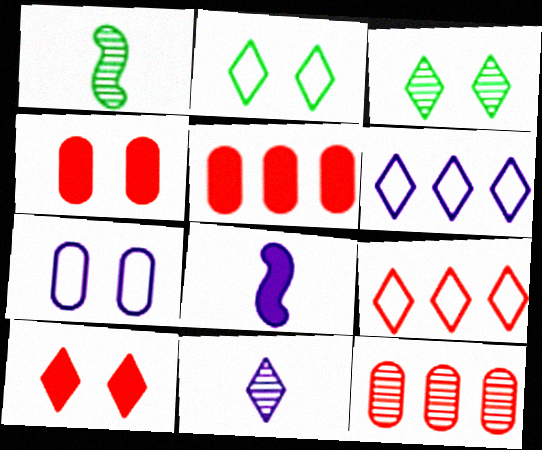[[1, 4, 6], 
[2, 8, 12]]